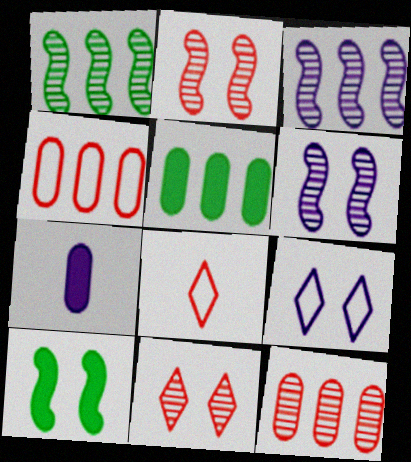[[3, 7, 9], 
[5, 6, 8]]